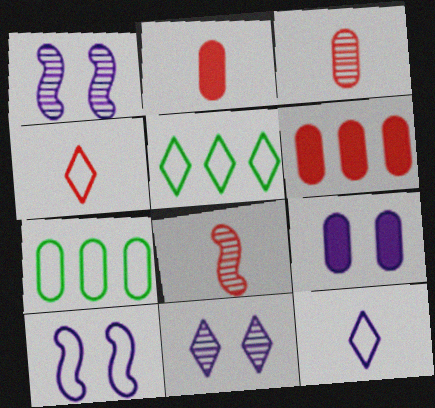[[1, 2, 5], 
[2, 4, 8], 
[3, 7, 9], 
[4, 7, 10], 
[5, 8, 9], 
[9, 10, 11]]